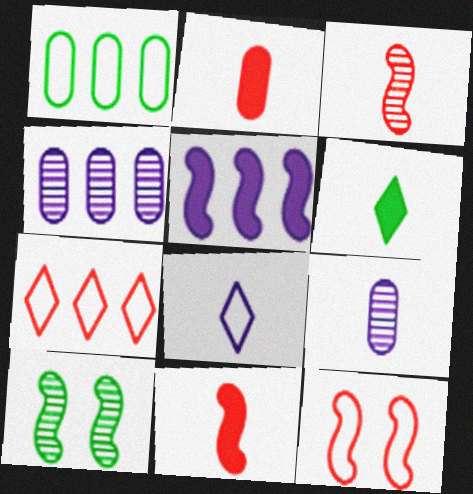[[1, 6, 10], 
[1, 8, 12], 
[4, 6, 12]]